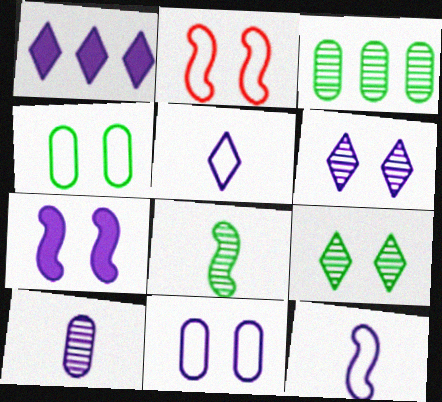[[1, 5, 6], 
[3, 8, 9], 
[6, 7, 11]]